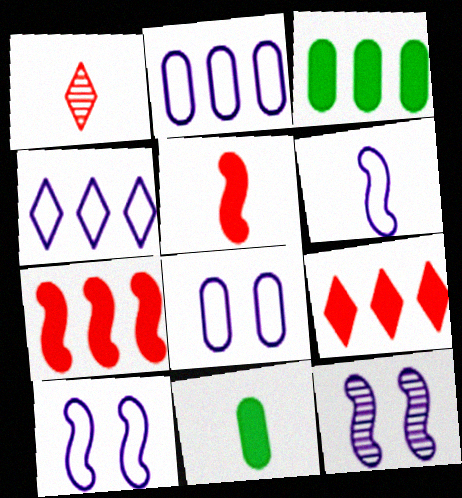[[1, 3, 10], 
[1, 6, 11], 
[4, 6, 8]]